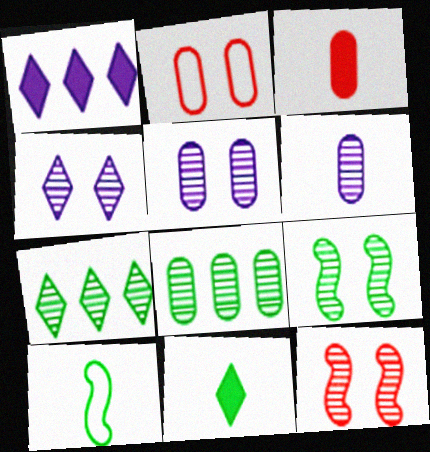[[6, 7, 12]]